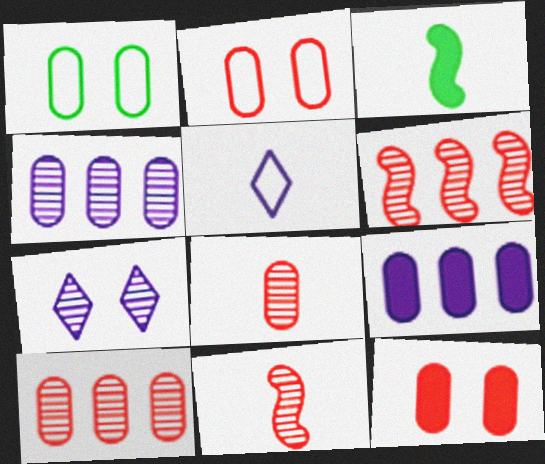[[1, 8, 9], 
[3, 5, 8]]